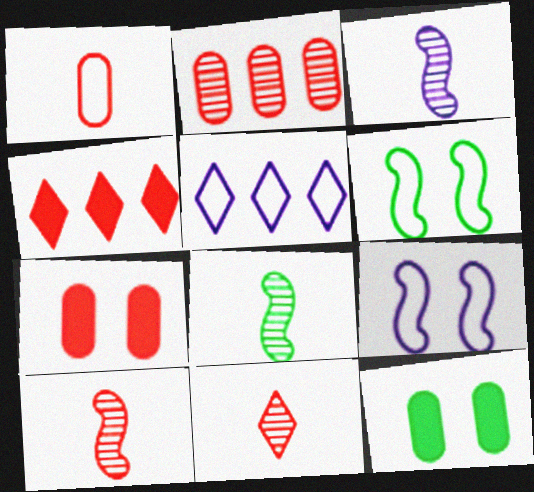[[1, 2, 7], 
[1, 5, 6], 
[3, 8, 10], 
[5, 7, 8], 
[5, 10, 12]]